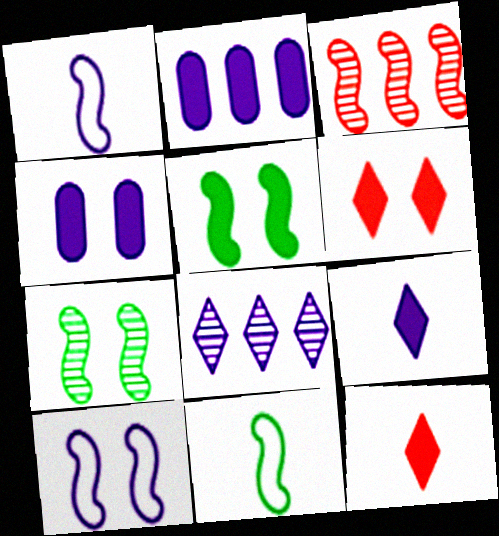[[1, 3, 5], 
[1, 4, 8], 
[2, 5, 12], 
[4, 5, 6]]